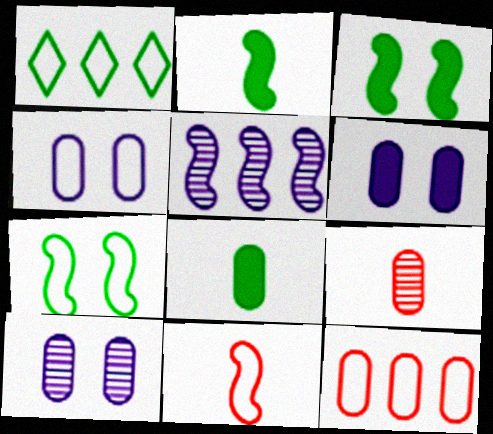[[1, 4, 11], 
[3, 5, 11], 
[4, 6, 10], 
[8, 10, 12]]